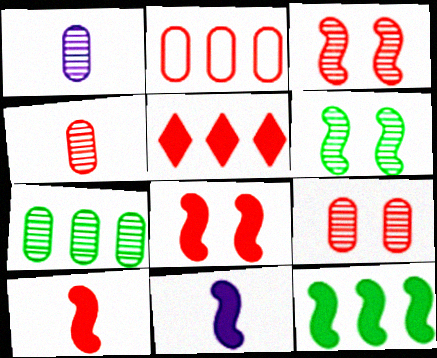[[1, 7, 9], 
[8, 11, 12]]